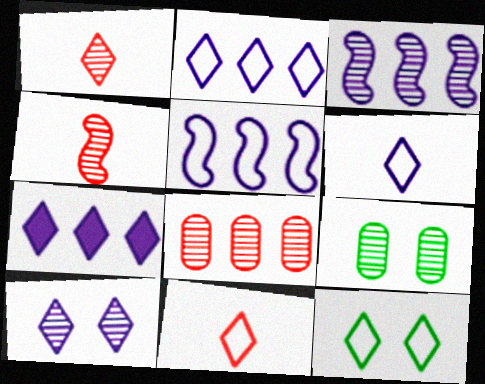[[1, 3, 9], 
[1, 7, 12], 
[2, 11, 12], 
[6, 7, 10]]